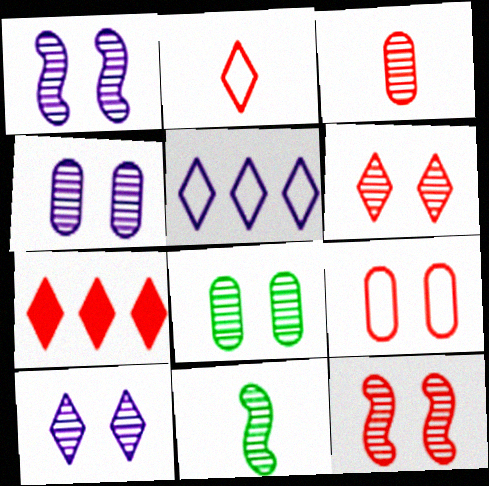[[1, 4, 10], 
[1, 6, 8], 
[2, 6, 7], 
[8, 10, 12]]